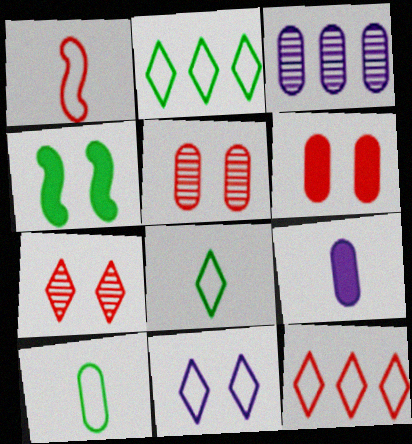[[3, 6, 10], 
[4, 5, 11], 
[8, 11, 12]]